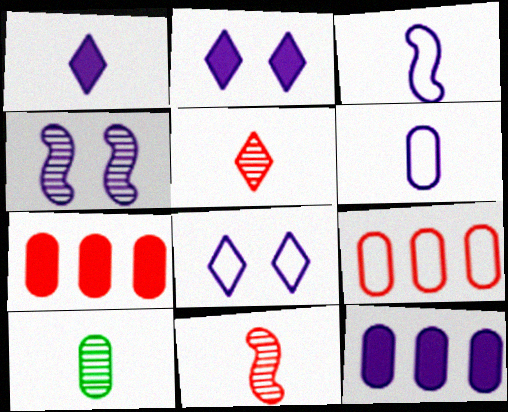[]